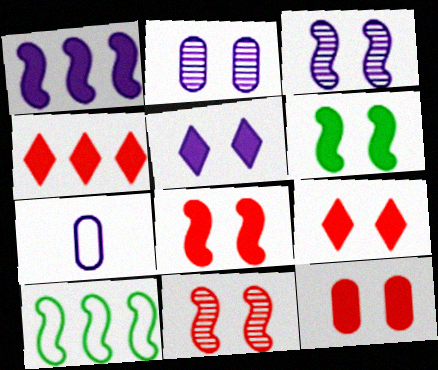[[5, 6, 12], 
[8, 9, 12]]